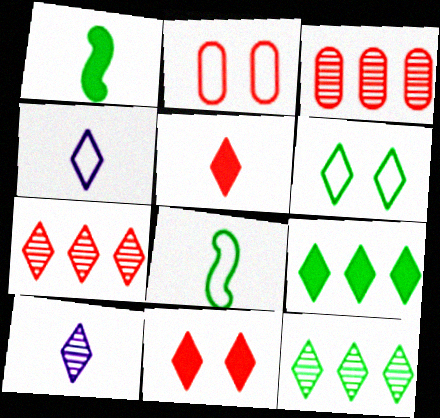[[4, 11, 12]]